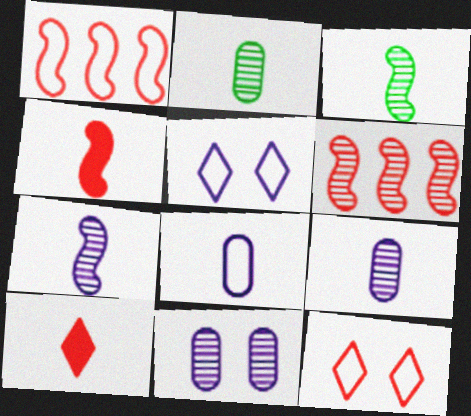[[3, 8, 10]]